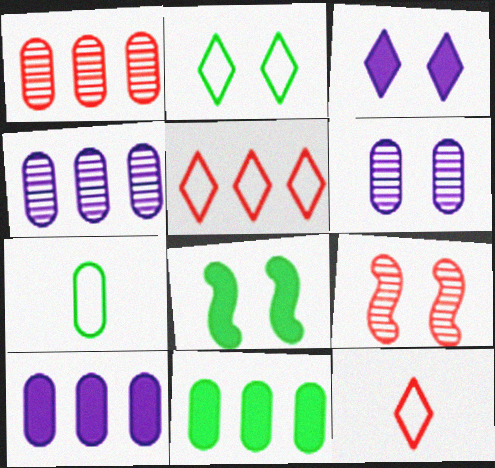[[4, 8, 12]]